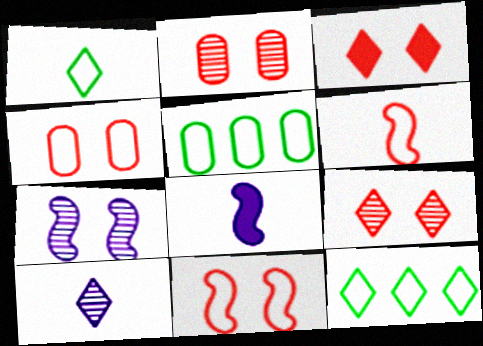[[2, 3, 11], 
[2, 8, 12], 
[3, 10, 12], 
[5, 8, 9]]